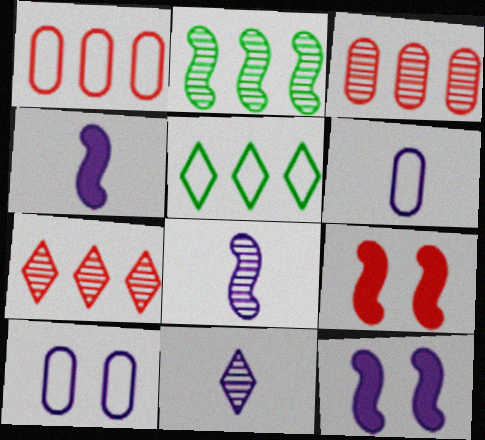[[4, 6, 11]]